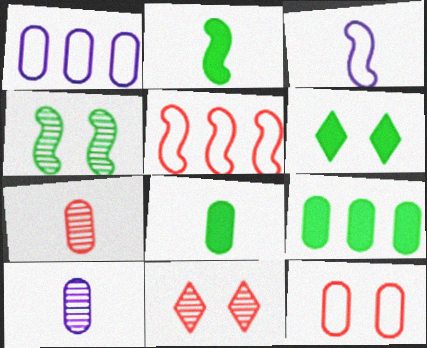[[1, 2, 11], 
[2, 6, 9], 
[3, 9, 11], 
[5, 6, 10], 
[9, 10, 12]]